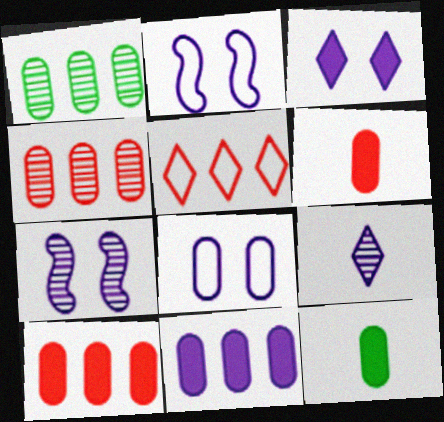[[1, 6, 8], 
[2, 9, 11], 
[3, 7, 8], 
[4, 8, 12], 
[5, 7, 12]]